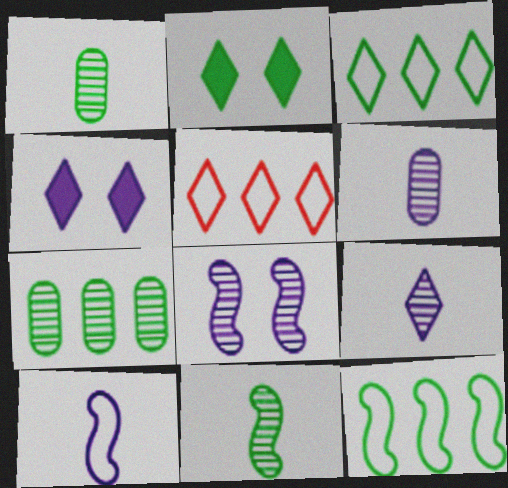[[1, 2, 12], 
[2, 5, 9]]